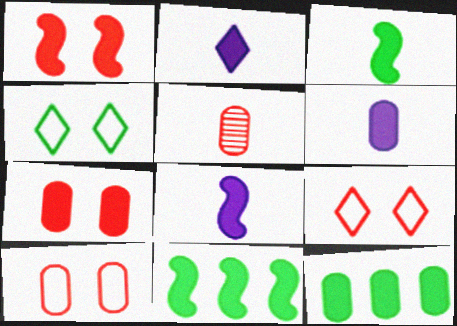[[1, 2, 12], 
[1, 8, 11], 
[2, 6, 8], 
[2, 7, 11], 
[6, 7, 12]]